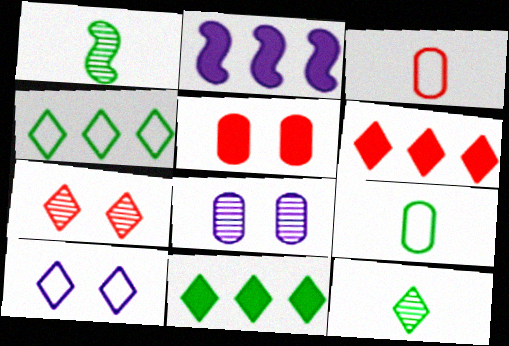[[2, 7, 9], 
[6, 10, 12]]